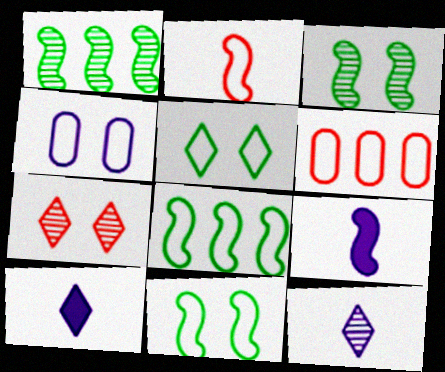[[3, 6, 10]]